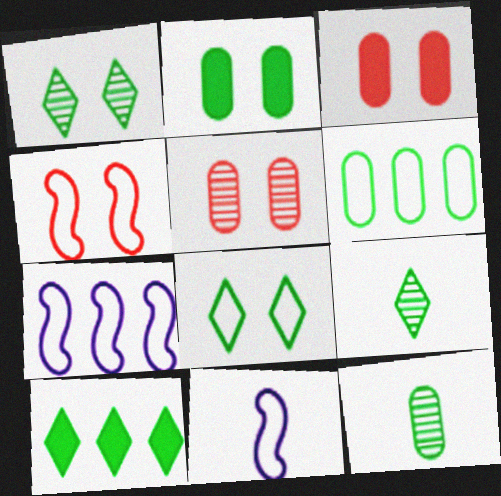[[2, 6, 12], 
[3, 7, 9], 
[5, 10, 11], 
[8, 9, 10]]